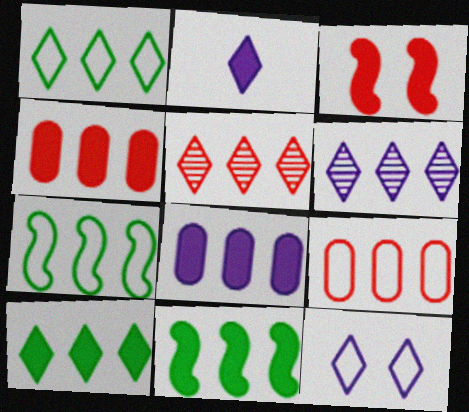[[2, 6, 12], 
[4, 6, 7], 
[5, 7, 8], 
[6, 9, 11]]